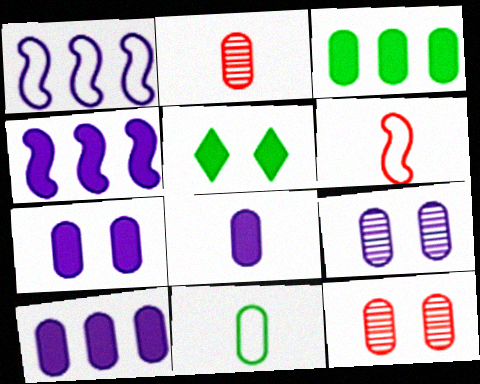[[1, 2, 5], 
[2, 8, 11], 
[7, 8, 10], 
[10, 11, 12]]